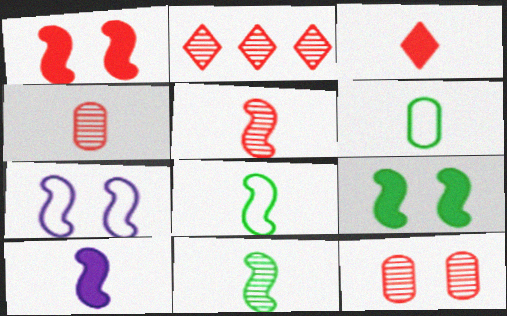[[2, 5, 12], 
[5, 8, 10]]